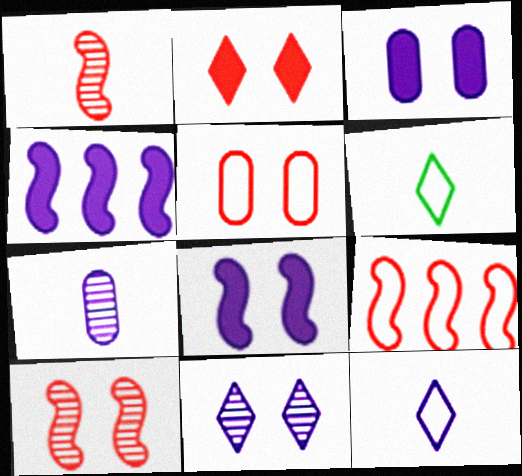[[2, 5, 10]]